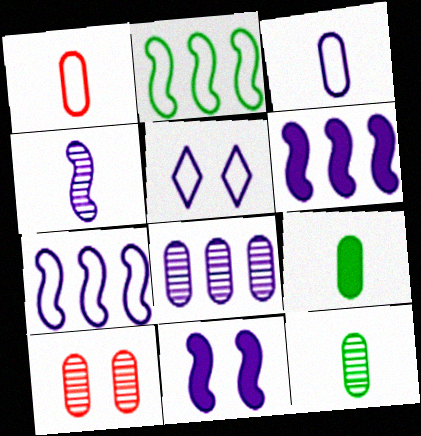[[1, 2, 5], 
[3, 5, 7], 
[4, 7, 11], 
[8, 10, 12]]